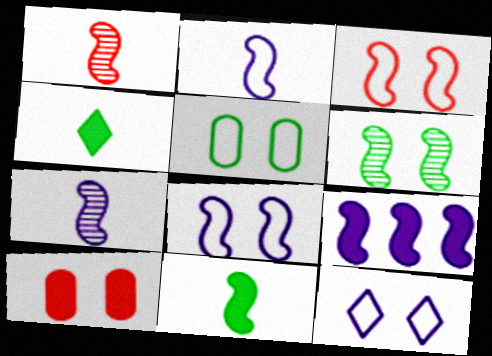[[1, 2, 11], 
[3, 5, 12], 
[4, 9, 10], 
[6, 10, 12], 
[7, 8, 9]]